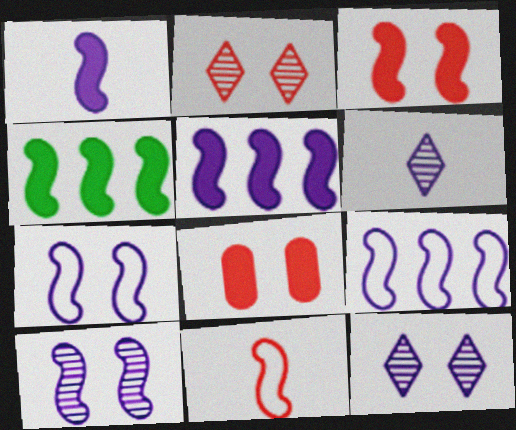[[1, 3, 4], 
[1, 9, 10], 
[4, 10, 11]]